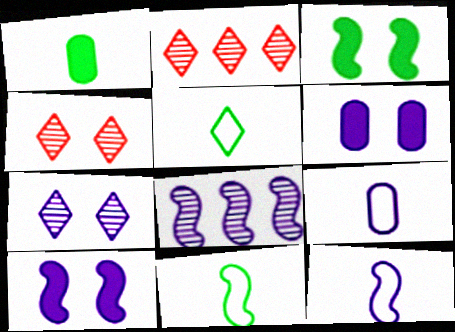[[2, 3, 9], 
[2, 6, 11], 
[8, 10, 12]]